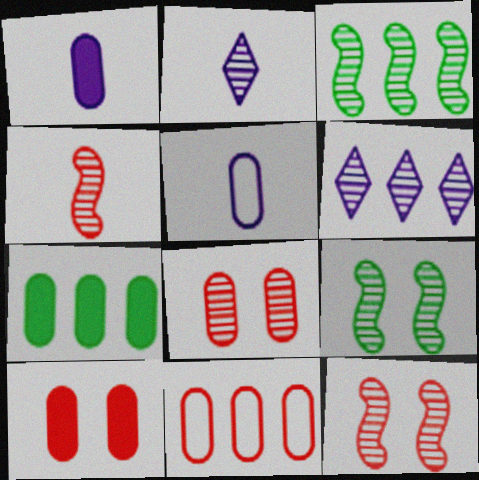[[1, 7, 10], 
[2, 3, 8], 
[5, 7, 8]]